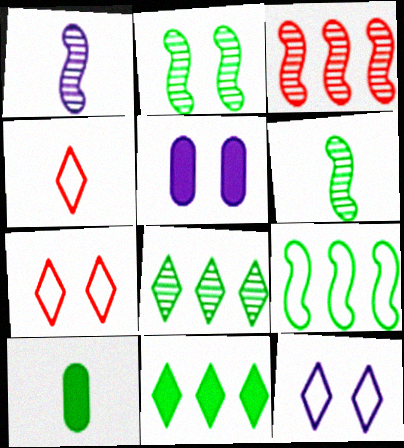[[1, 2, 3], 
[1, 4, 10], 
[2, 5, 7], 
[3, 10, 12]]